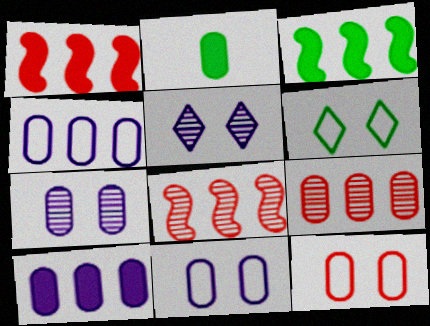[[2, 9, 11]]